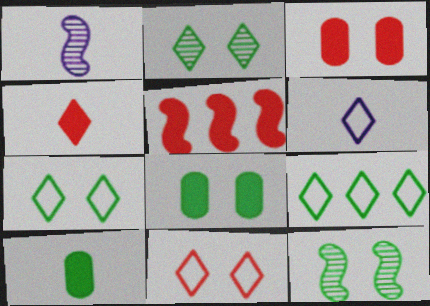[[1, 3, 9], 
[3, 4, 5], 
[6, 9, 11], 
[7, 8, 12], 
[9, 10, 12]]